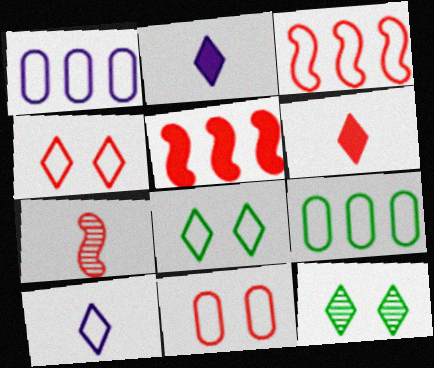[]